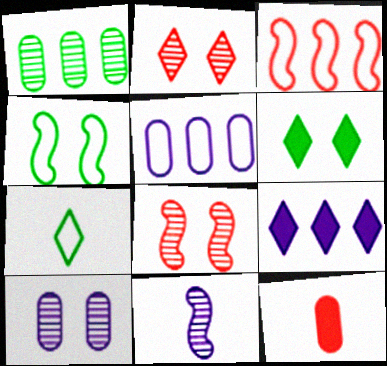[[1, 2, 11], 
[1, 3, 9], 
[2, 3, 12], 
[2, 7, 9], 
[7, 11, 12]]